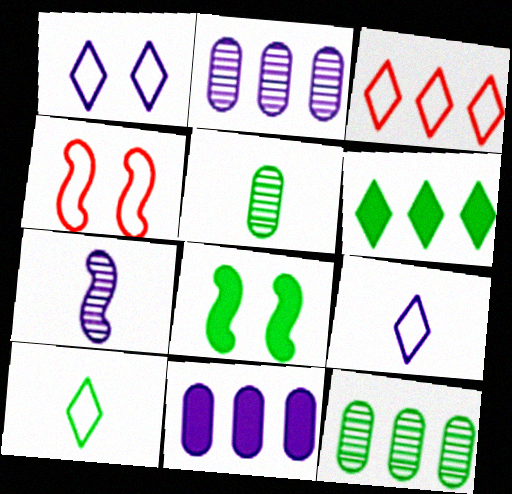[[1, 3, 10], 
[1, 7, 11], 
[8, 10, 12]]